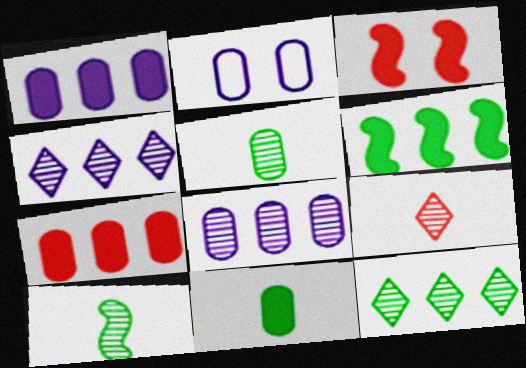[[2, 5, 7], 
[2, 6, 9]]